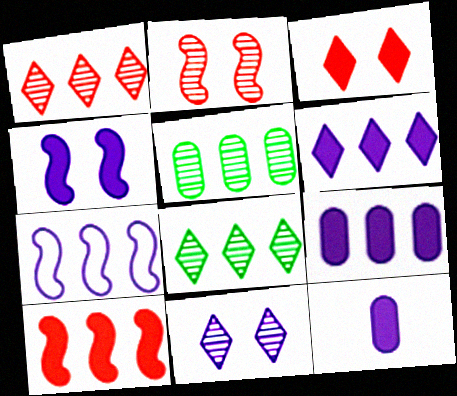[[4, 6, 12], 
[7, 11, 12]]